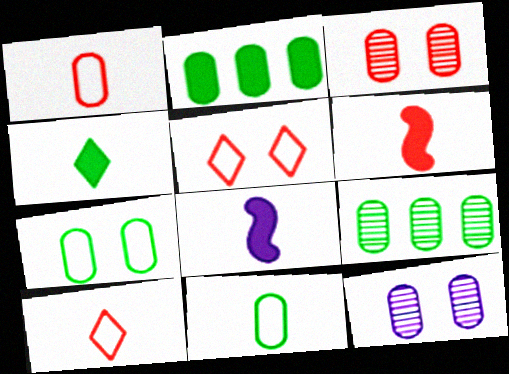[[1, 2, 12], 
[5, 8, 9]]